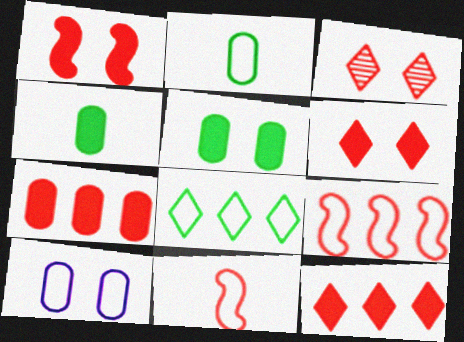[[3, 7, 11], 
[8, 10, 11]]